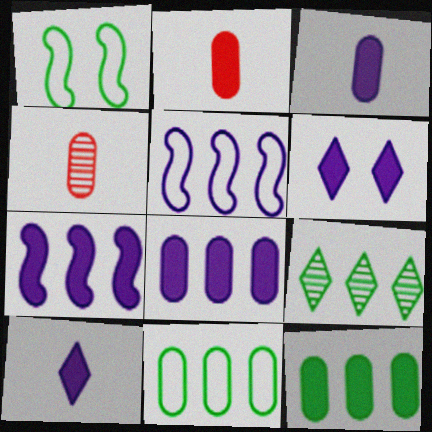[[3, 6, 7]]